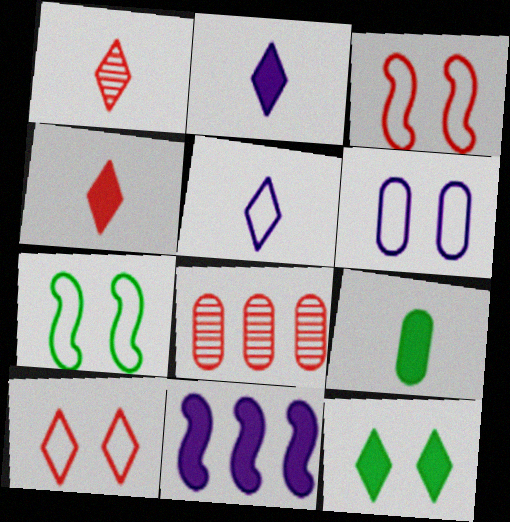[[2, 7, 8], 
[3, 4, 8], 
[6, 7, 10], 
[6, 8, 9]]